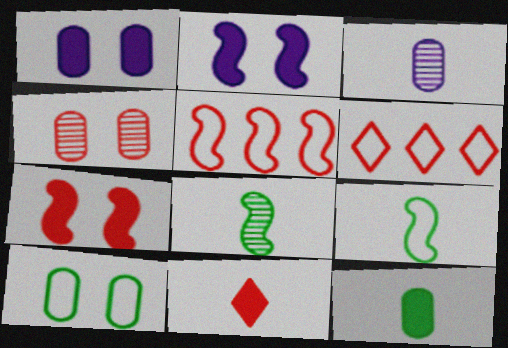[[1, 4, 10], 
[1, 6, 8], 
[2, 5, 8], 
[3, 9, 11], 
[4, 5, 11]]